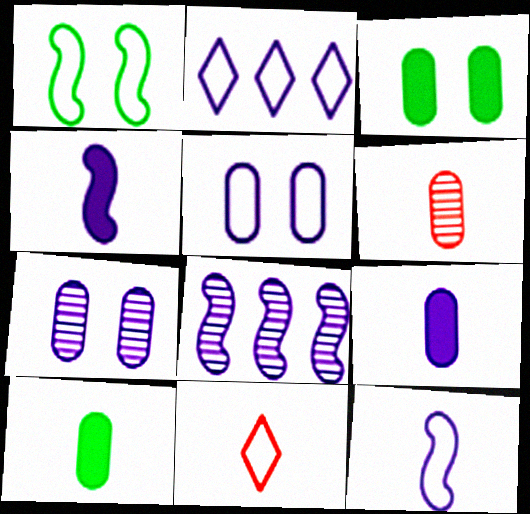[[2, 4, 7], 
[2, 5, 12], 
[3, 8, 11]]